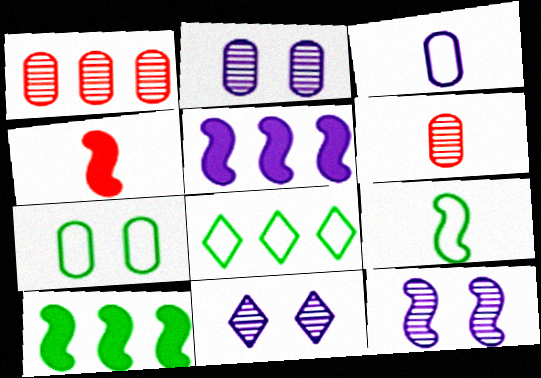[[1, 5, 8], 
[2, 4, 8], 
[2, 11, 12], 
[3, 5, 11], 
[7, 8, 9]]